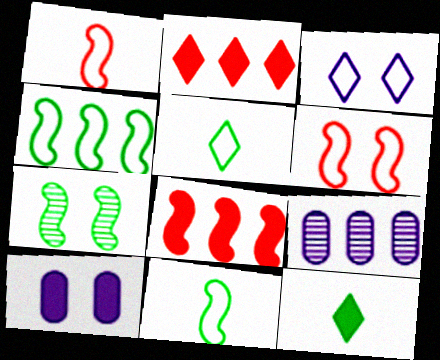[[2, 4, 9], 
[6, 9, 12], 
[8, 10, 12]]